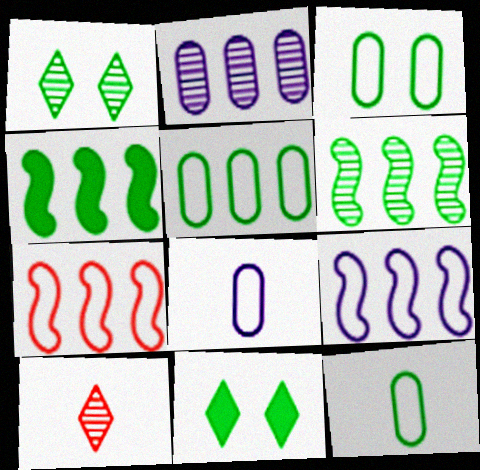[[1, 4, 12], 
[3, 5, 12], 
[6, 11, 12]]